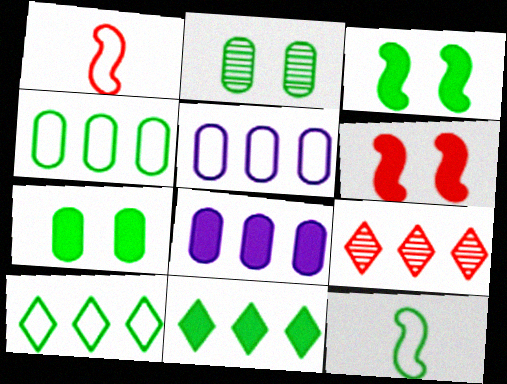[[2, 11, 12]]